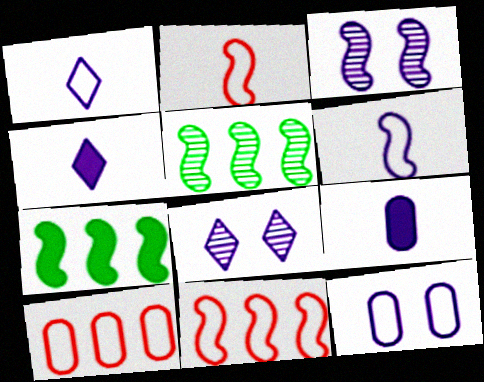[[2, 3, 7]]